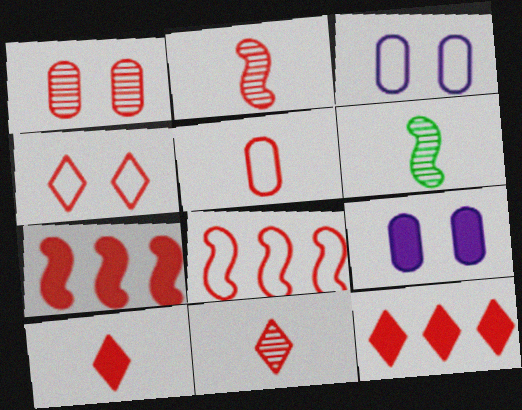[[1, 8, 10], 
[2, 5, 10], 
[3, 6, 12], 
[4, 5, 8], 
[4, 11, 12]]